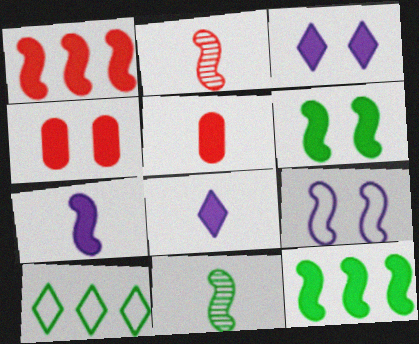[[1, 6, 7], 
[1, 9, 11], 
[2, 9, 12], 
[3, 4, 6], 
[3, 5, 12], 
[4, 8, 12]]